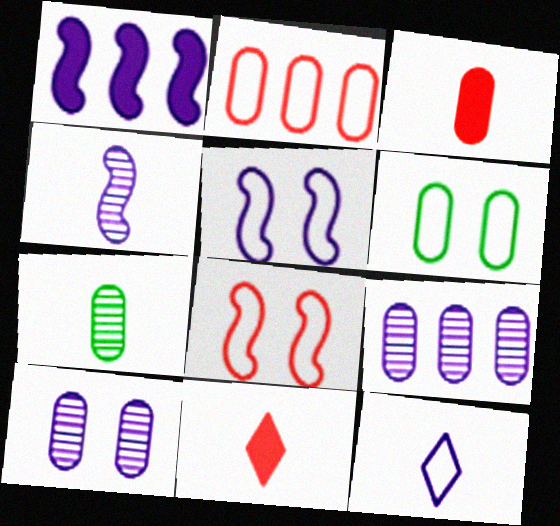[[1, 4, 5], 
[1, 10, 12], 
[3, 6, 9]]